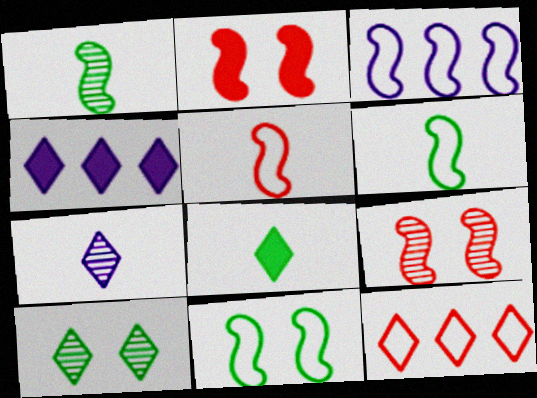[[1, 2, 3], 
[3, 5, 11]]